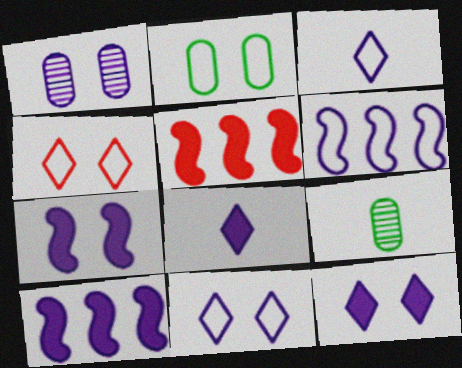[[1, 3, 10], 
[1, 6, 8], 
[1, 7, 11], 
[4, 9, 10], 
[5, 9, 11]]